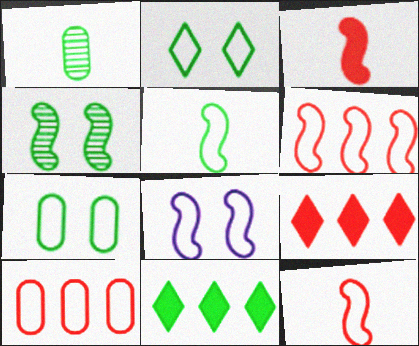[[1, 8, 9], 
[5, 6, 8]]